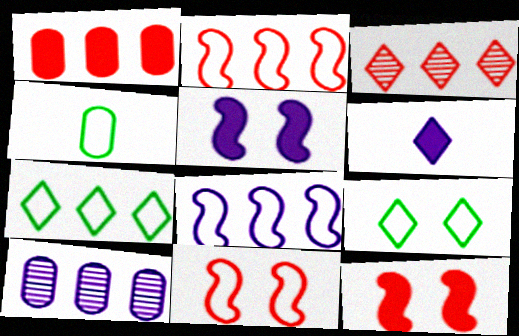[[1, 2, 3], 
[3, 4, 5], 
[3, 6, 9]]